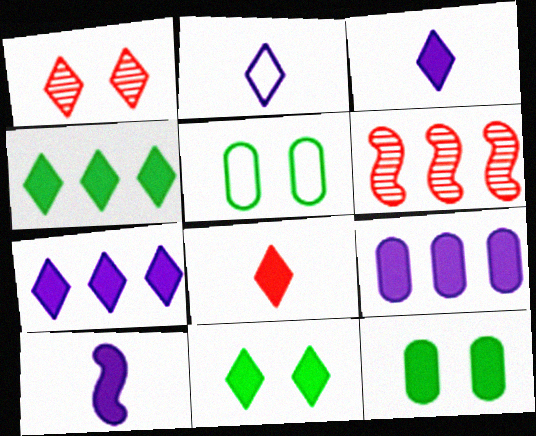[[1, 2, 4], 
[2, 6, 12], 
[3, 5, 6], 
[7, 8, 11]]